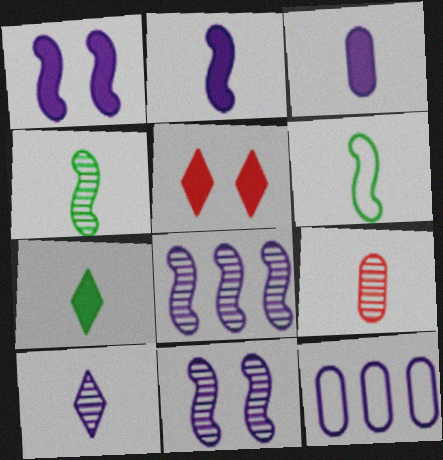[[1, 10, 12], 
[4, 5, 12], 
[4, 9, 10]]